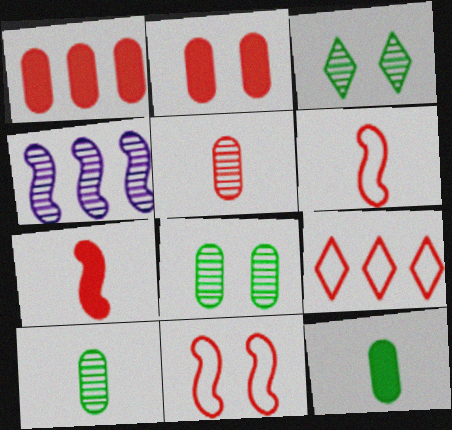[[3, 4, 5]]